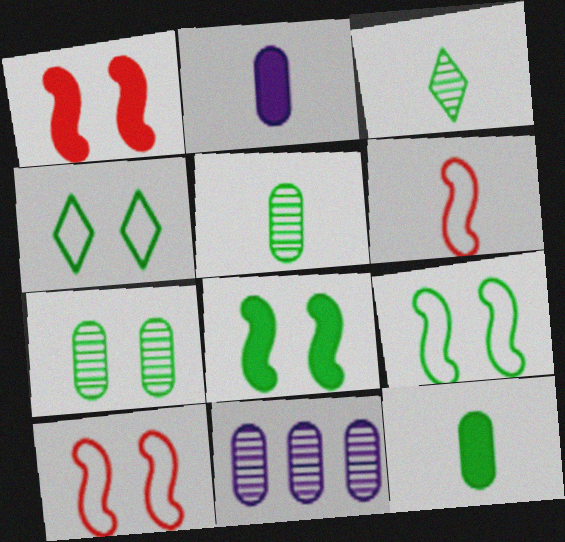[[2, 3, 6], 
[4, 7, 8]]